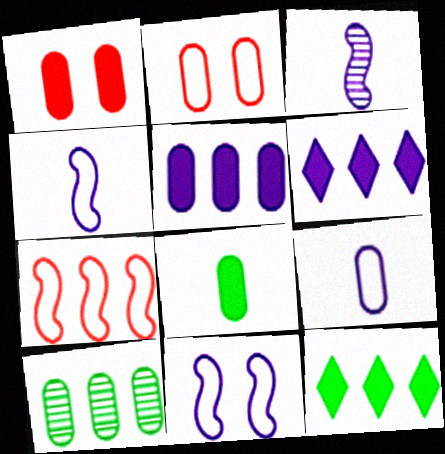[[1, 5, 8], 
[1, 9, 10], 
[2, 3, 12], 
[6, 7, 10]]